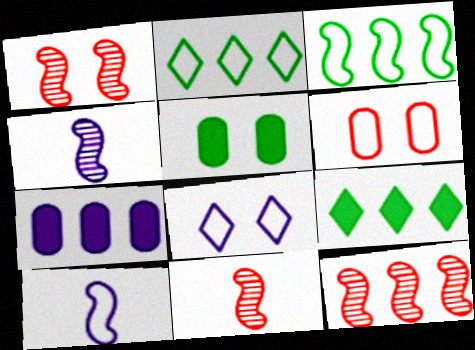[[1, 5, 8], 
[1, 11, 12], 
[2, 6, 10], 
[2, 7, 12], 
[4, 6, 9], 
[4, 7, 8]]